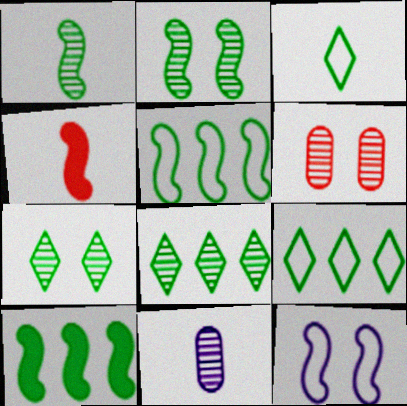[[3, 4, 11]]